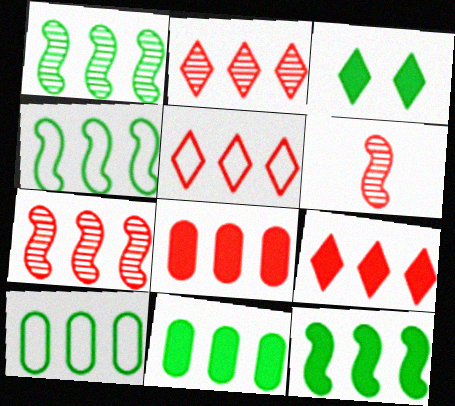[[1, 4, 12], 
[2, 5, 9], 
[5, 7, 8]]